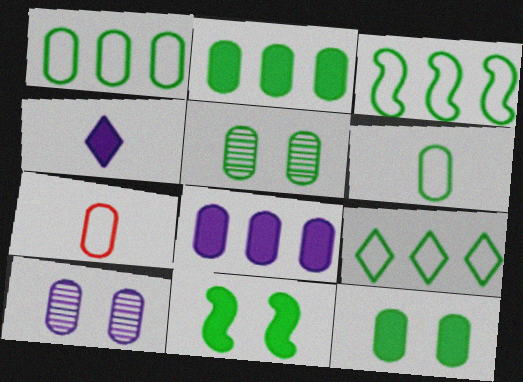[[1, 3, 9], 
[2, 5, 6], 
[2, 7, 10], 
[5, 7, 8]]